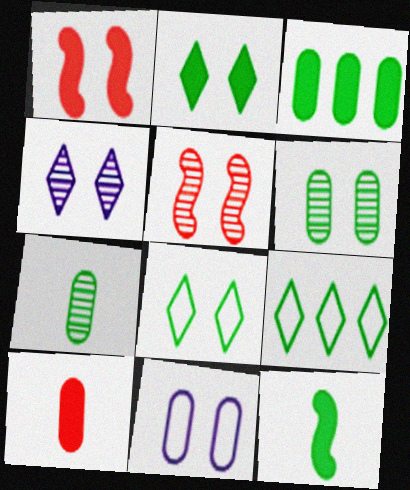[[2, 3, 12], 
[2, 5, 11], 
[4, 5, 6], 
[6, 9, 12]]